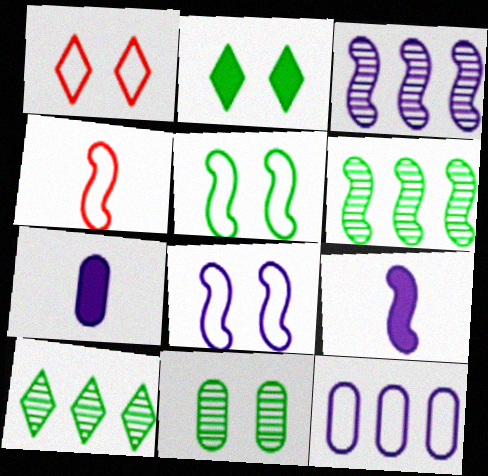[[1, 6, 7], 
[2, 5, 11], 
[3, 8, 9]]